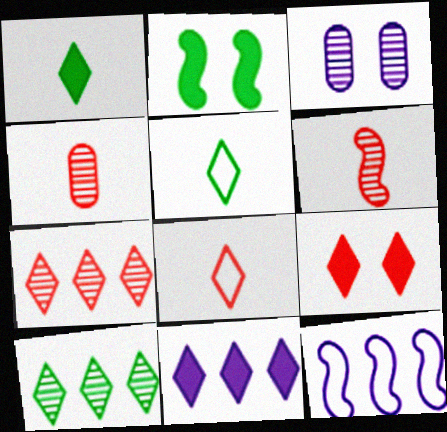[[1, 9, 11], 
[2, 6, 12], 
[3, 6, 10], 
[7, 8, 9]]